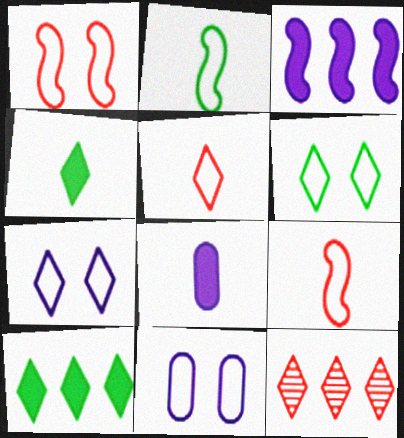[[1, 6, 11], 
[4, 7, 12]]